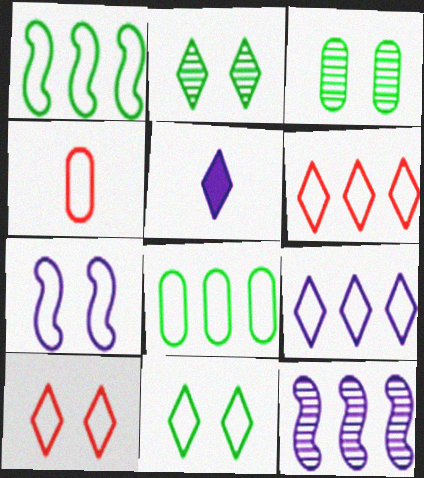[[2, 5, 6]]